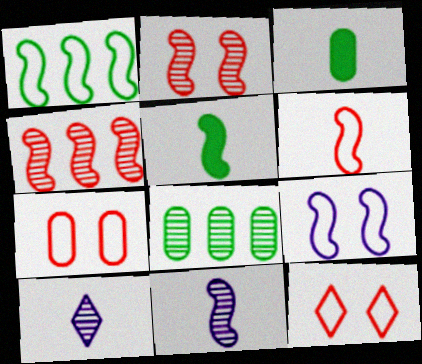[[1, 6, 9], 
[2, 8, 10], 
[3, 6, 10], 
[4, 5, 9], 
[5, 6, 11]]